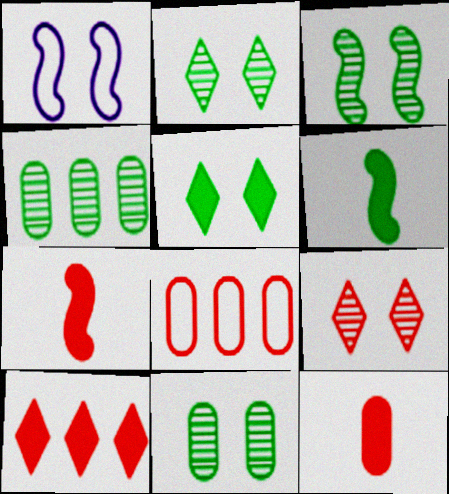[[2, 3, 11], 
[7, 8, 9]]